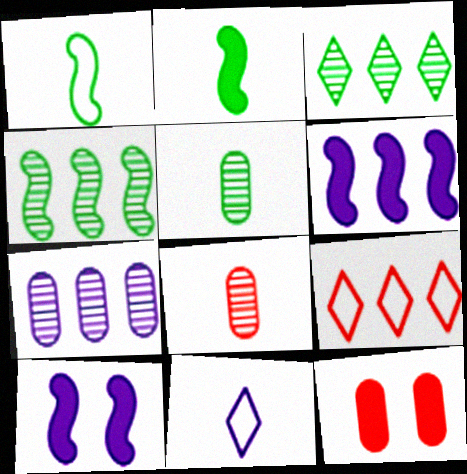[[2, 8, 11], 
[4, 11, 12], 
[5, 9, 10], 
[7, 10, 11]]